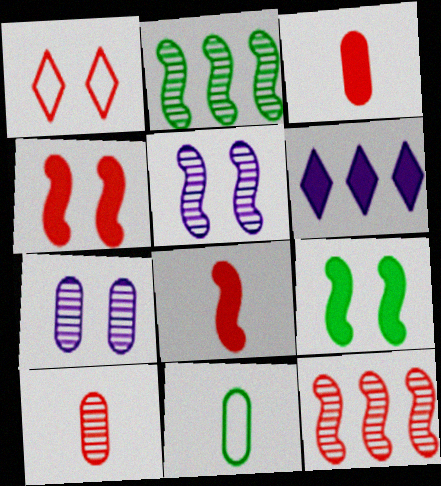[[1, 3, 12], 
[1, 7, 9], 
[3, 6, 9]]